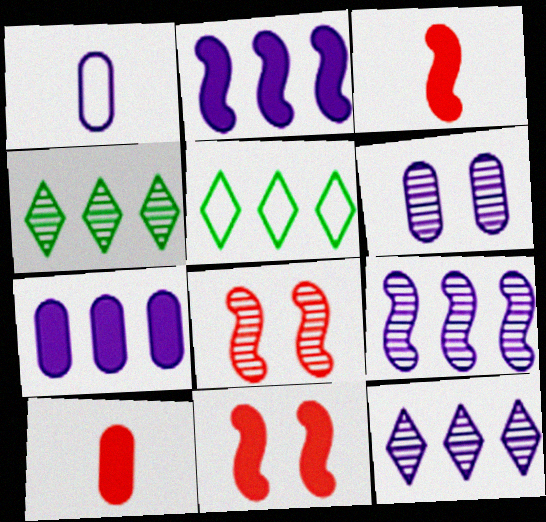[[1, 4, 11], 
[1, 6, 7], 
[3, 5, 6]]